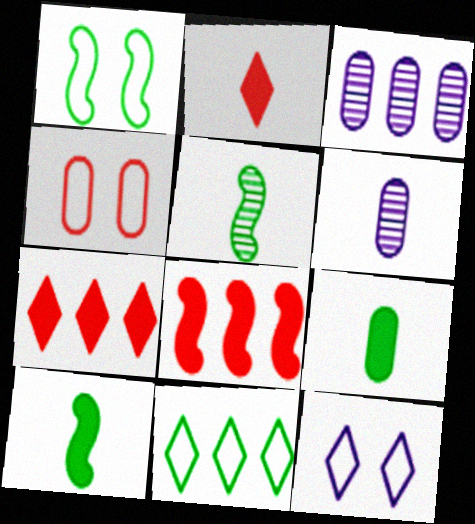[[1, 2, 3], 
[1, 4, 12], 
[1, 6, 7], 
[3, 4, 9], 
[3, 8, 11]]